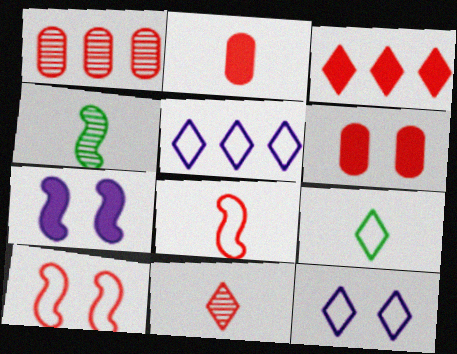[[1, 7, 9], 
[2, 8, 11], 
[4, 5, 6]]